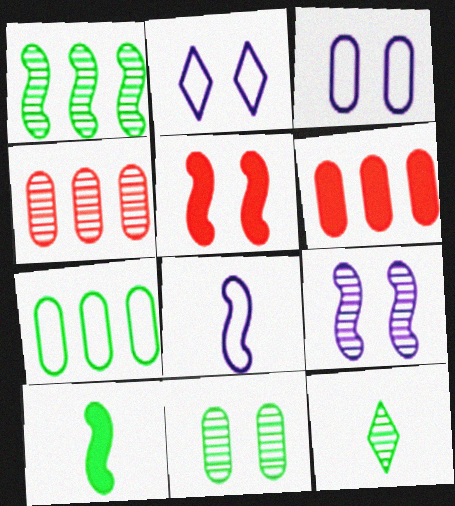[[1, 5, 8], 
[1, 11, 12], 
[2, 4, 10], 
[2, 5, 11], 
[4, 9, 12]]